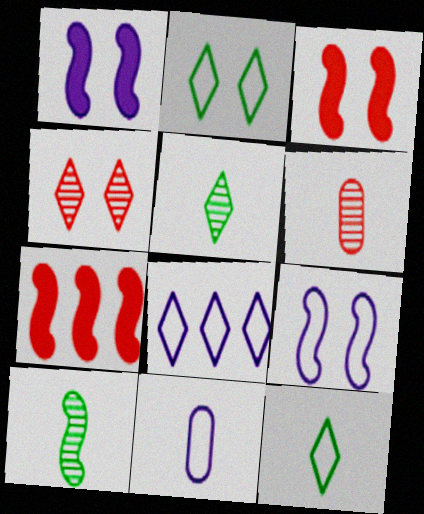[[7, 9, 10], 
[8, 9, 11]]